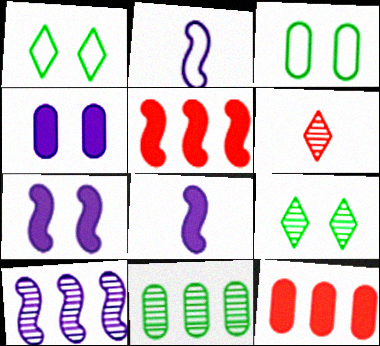[[2, 7, 10], 
[2, 9, 12]]